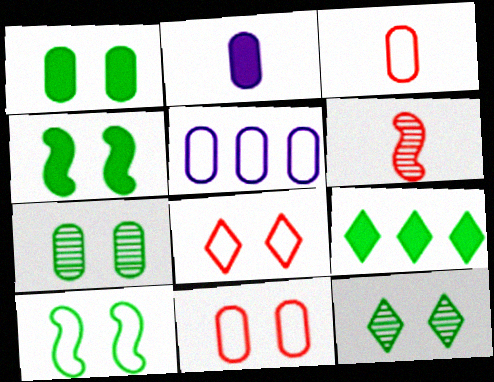[[1, 10, 12]]